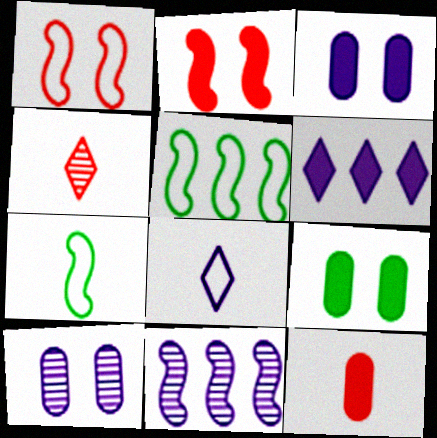[[2, 7, 11], 
[3, 4, 5], 
[3, 8, 11]]